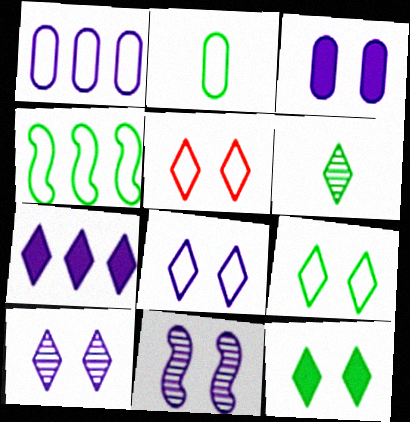[[2, 4, 9], 
[3, 8, 11], 
[5, 6, 7], 
[5, 8, 9], 
[5, 10, 12]]